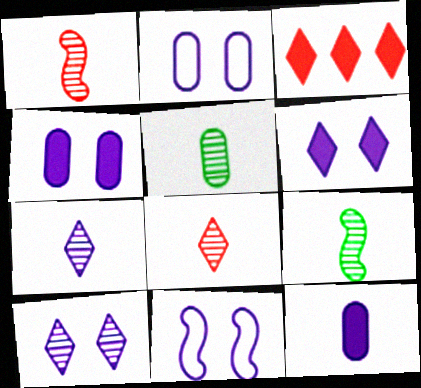[[1, 5, 7], 
[2, 3, 9], 
[3, 5, 11], 
[4, 10, 11]]